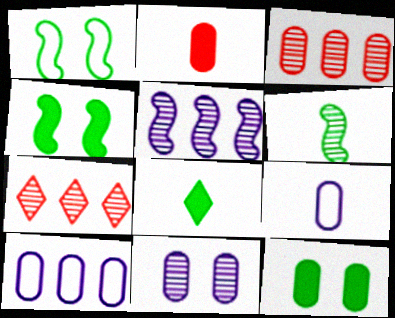[[3, 9, 12], 
[4, 7, 9], 
[6, 7, 11]]